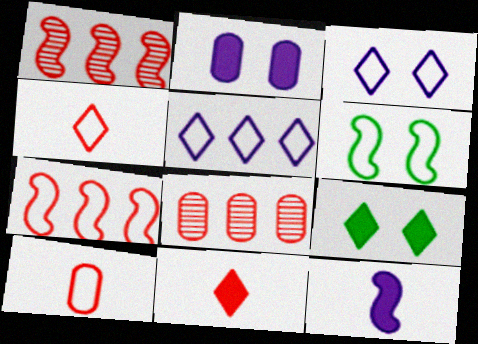[[1, 6, 12], 
[5, 6, 10]]